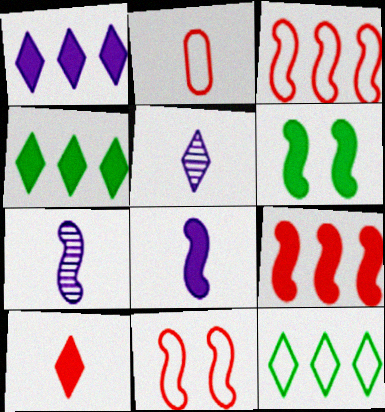[[3, 6, 7], 
[6, 8, 9]]